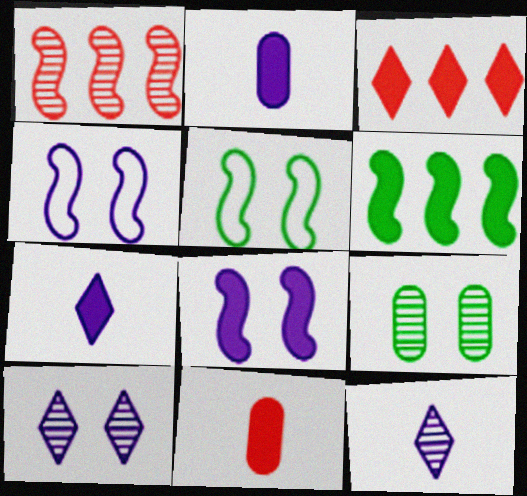[[1, 9, 12]]